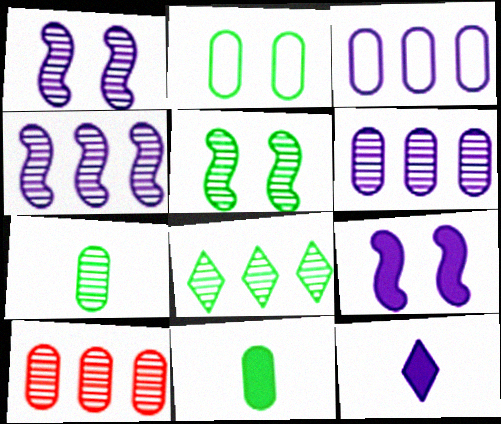[[1, 3, 12], 
[4, 8, 10], 
[5, 7, 8]]